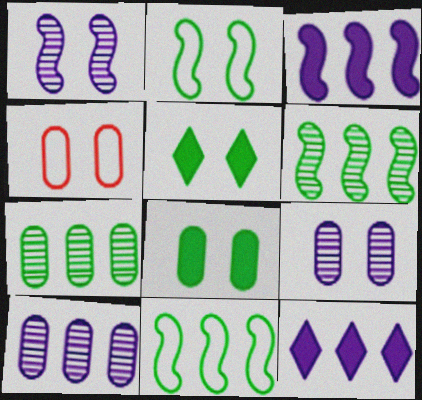[[1, 4, 5], 
[4, 8, 9]]